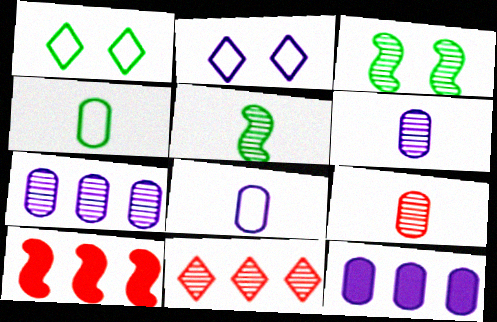[[1, 6, 10], 
[3, 6, 11]]